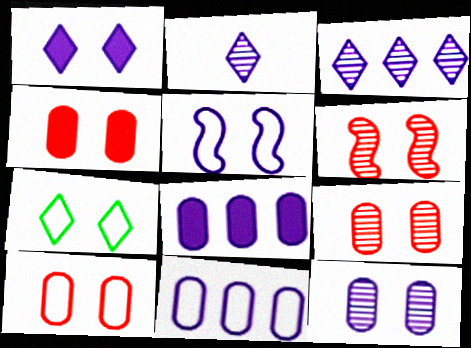[[1, 5, 12], 
[2, 5, 8], 
[4, 9, 10], 
[5, 7, 10]]